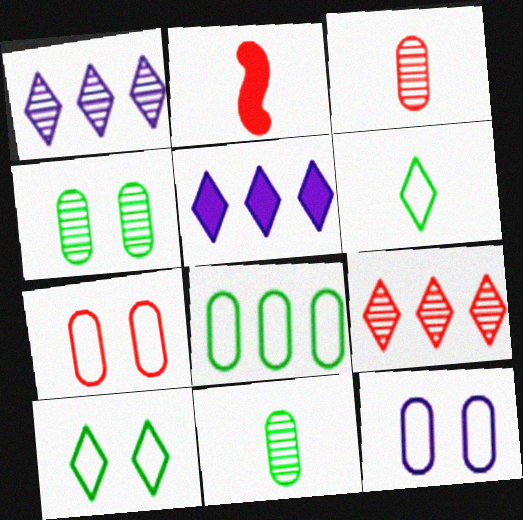[[2, 7, 9]]